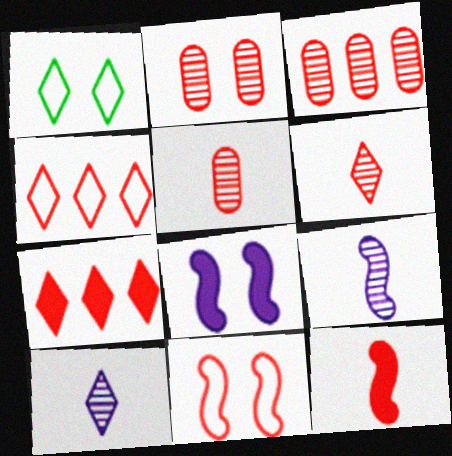[[1, 2, 8], 
[1, 7, 10], 
[2, 3, 5], 
[2, 4, 12], 
[5, 7, 11]]